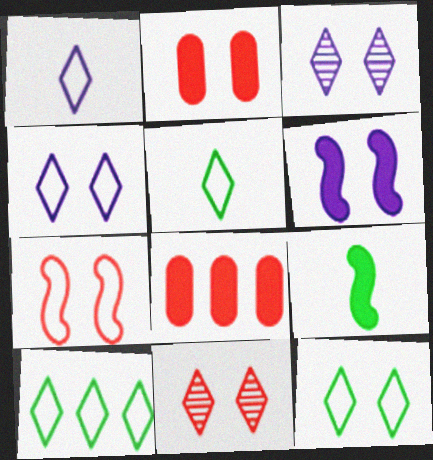[[2, 7, 11], 
[5, 10, 12]]